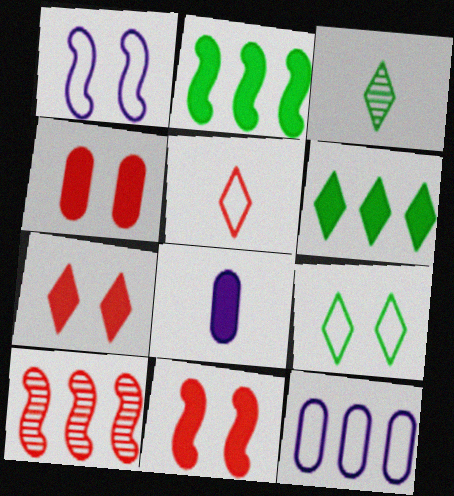[[2, 7, 8], 
[3, 6, 9], 
[3, 11, 12], 
[4, 5, 10], 
[4, 7, 11], 
[6, 8, 11], 
[6, 10, 12], 
[8, 9, 10]]